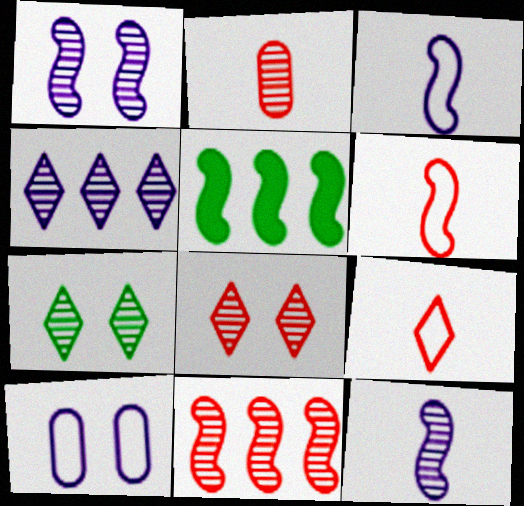[[1, 5, 6], 
[2, 8, 11]]